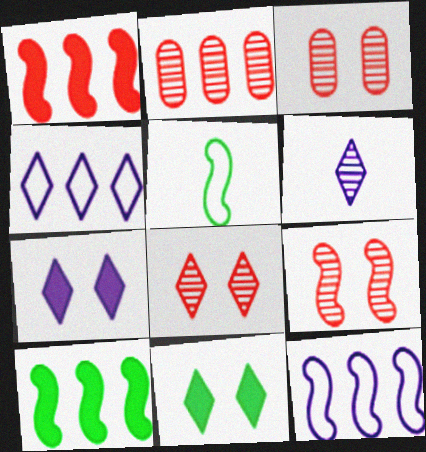[[2, 4, 10], 
[2, 5, 7], 
[3, 8, 9], 
[4, 6, 7]]